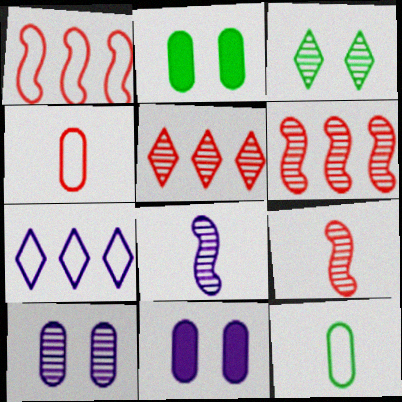[[2, 7, 9], 
[7, 8, 11]]